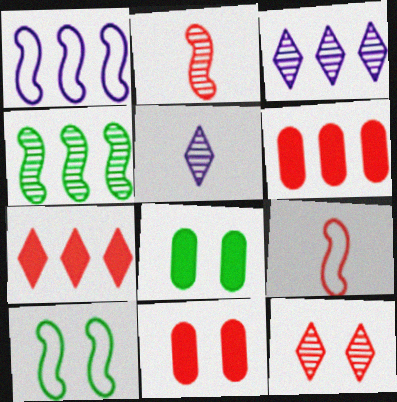[[1, 9, 10], 
[3, 8, 9], 
[5, 6, 10], 
[6, 9, 12]]